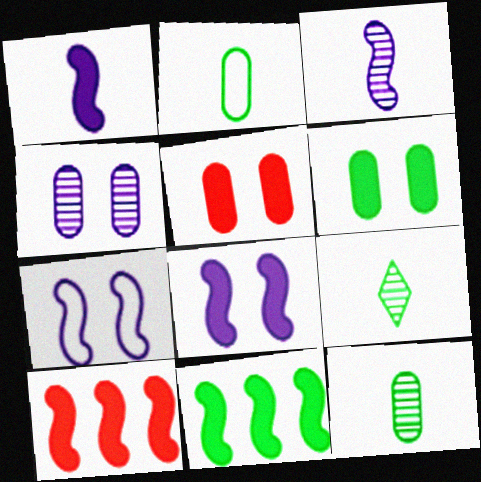[]